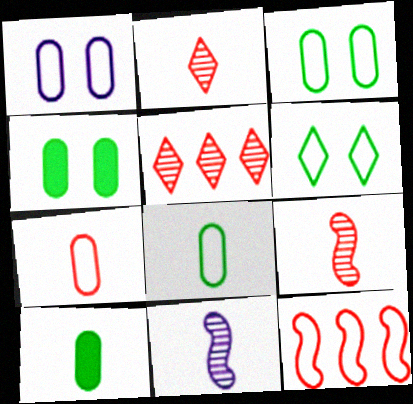[]